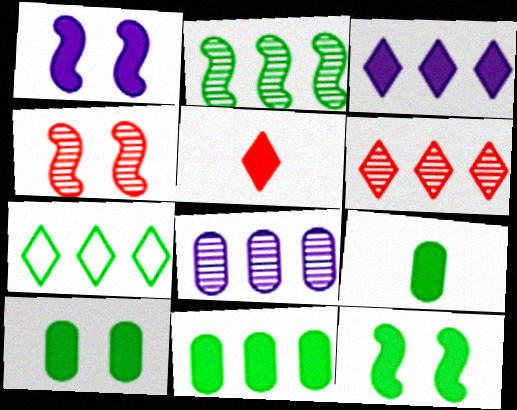[[1, 5, 11], 
[2, 6, 8], 
[2, 7, 11], 
[3, 6, 7], 
[9, 10, 11]]